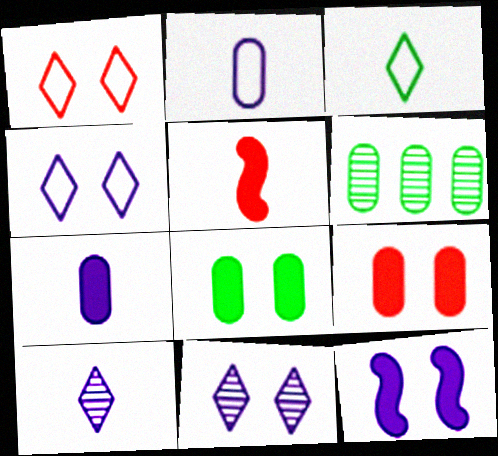[[2, 6, 9], 
[4, 5, 6]]